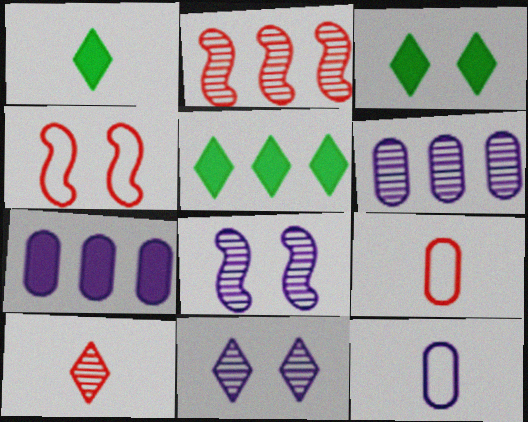[[1, 3, 5], 
[1, 4, 6], 
[2, 3, 12], 
[5, 8, 9]]